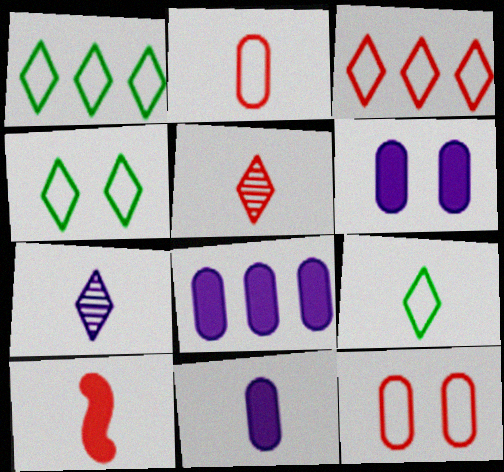[[1, 4, 9], 
[2, 5, 10], 
[6, 8, 11]]